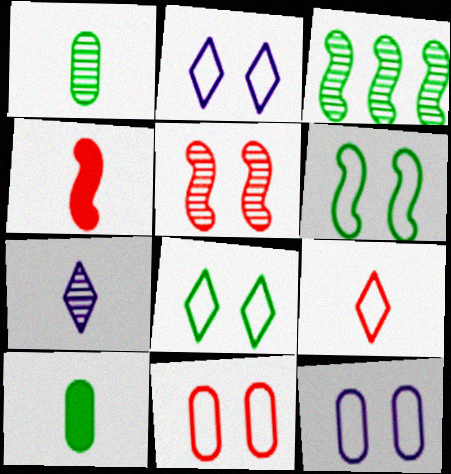[[2, 6, 11], 
[3, 8, 10]]